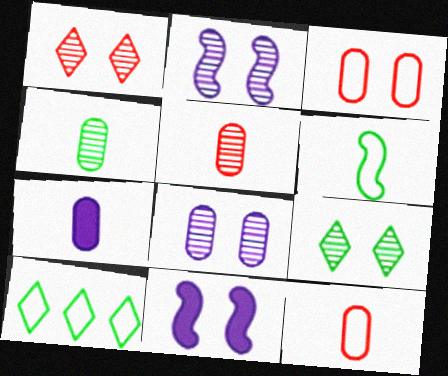[[3, 9, 11], 
[4, 7, 12], 
[5, 10, 11]]